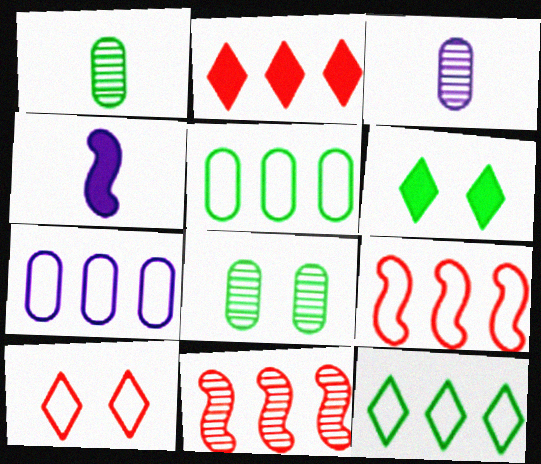[[3, 6, 9], 
[7, 9, 12]]